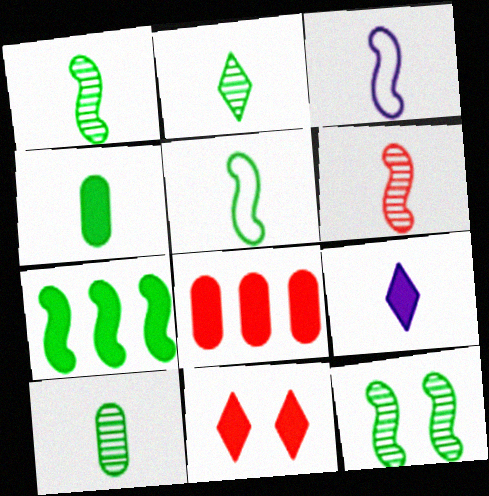[[1, 2, 10], 
[2, 4, 5], 
[5, 7, 12]]